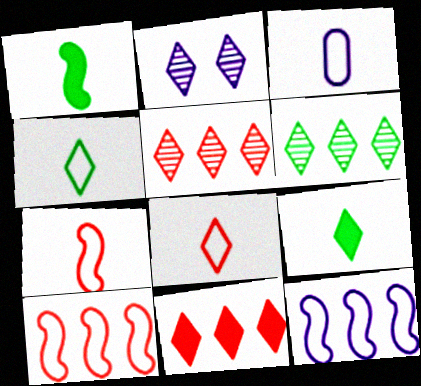[[2, 4, 11], 
[3, 4, 7]]